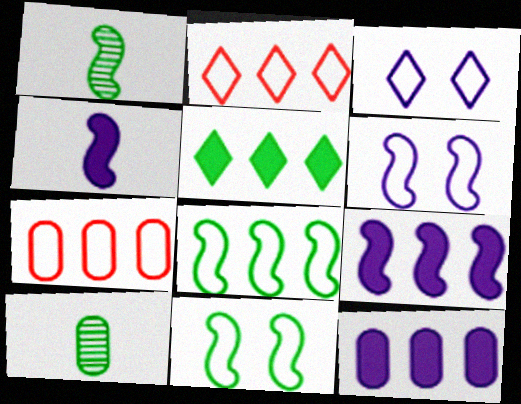[[5, 10, 11]]